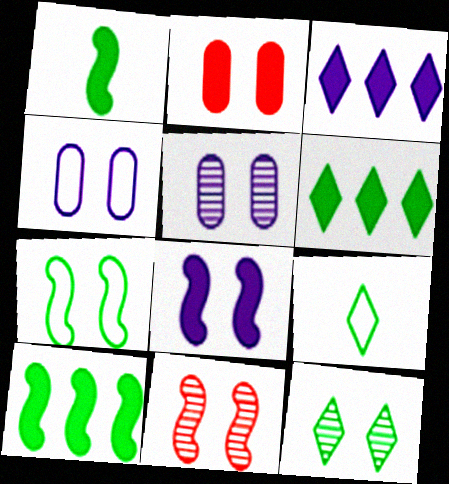[[1, 2, 3], 
[5, 11, 12], 
[6, 9, 12], 
[7, 8, 11]]